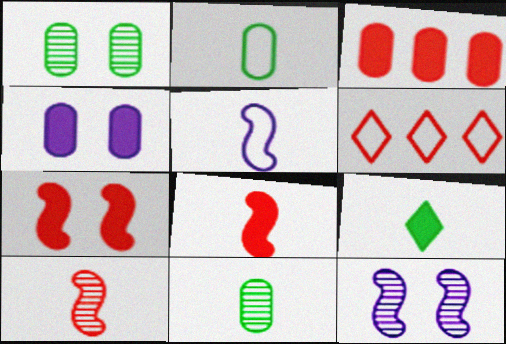[]